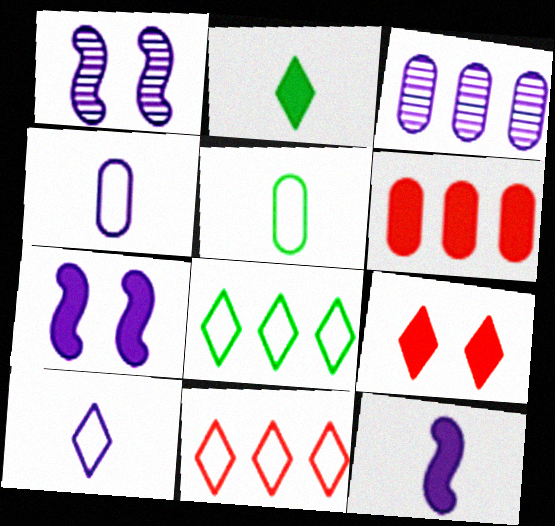[[2, 6, 7], 
[3, 7, 10]]